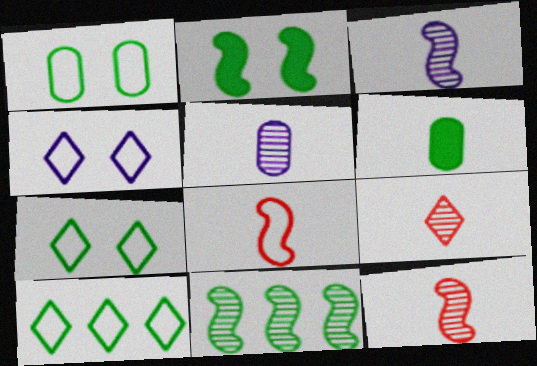[[6, 7, 11]]